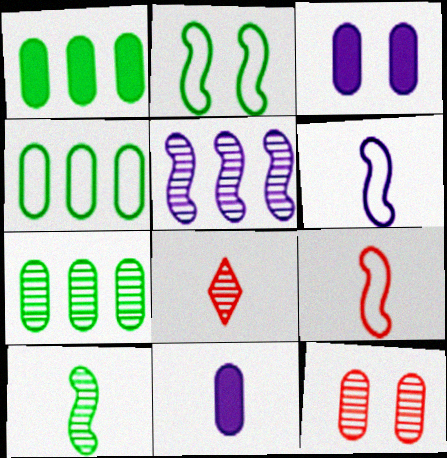[[1, 4, 7], 
[4, 11, 12]]